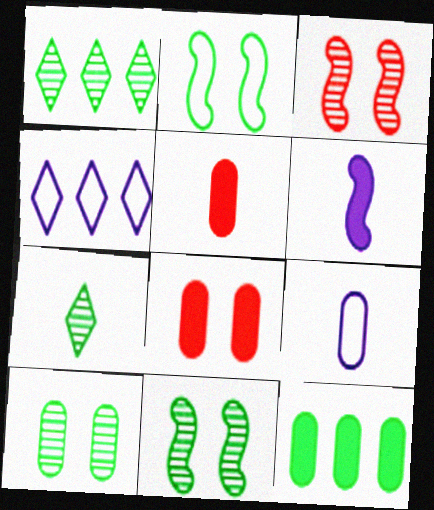[[2, 7, 12], 
[4, 5, 11]]